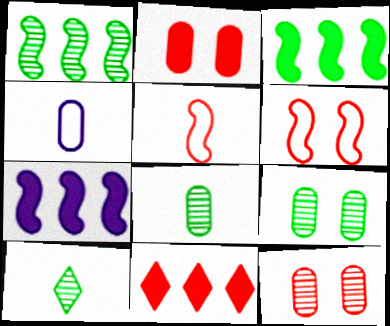[[1, 9, 10], 
[5, 11, 12]]